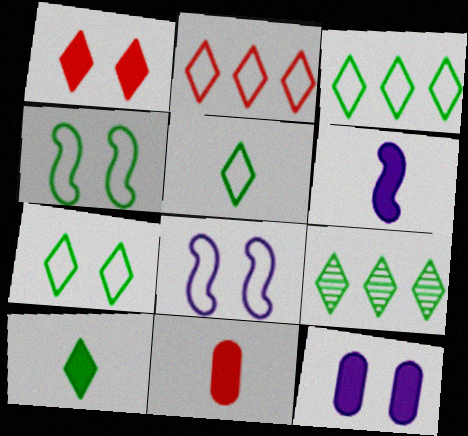[[3, 5, 7], 
[6, 10, 11], 
[7, 9, 10], 
[8, 9, 11]]